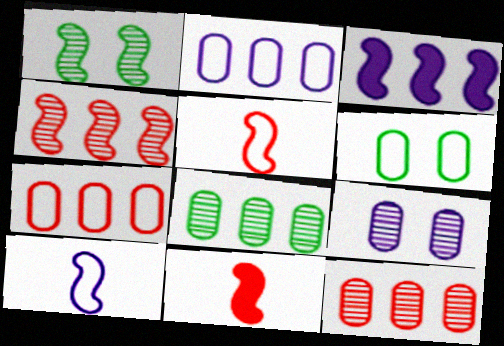[[1, 3, 5]]